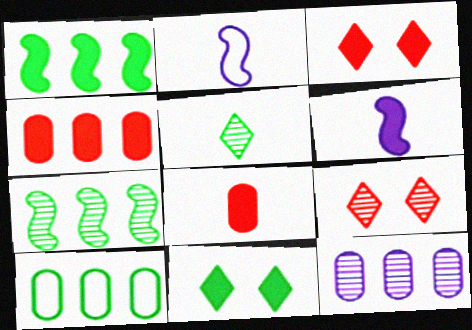[[2, 5, 8], 
[4, 6, 11], 
[4, 10, 12], 
[6, 9, 10]]